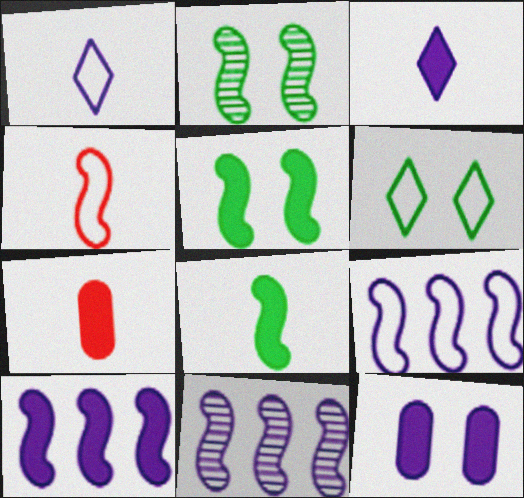[[1, 11, 12], 
[2, 4, 10], 
[3, 7, 8], 
[3, 10, 12], 
[4, 5, 11], 
[6, 7, 11], 
[9, 10, 11]]